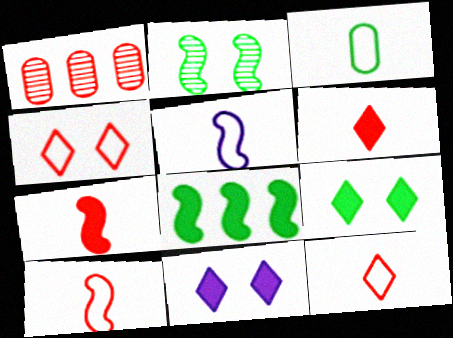[[1, 4, 7], 
[1, 5, 9], 
[3, 5, 12]]